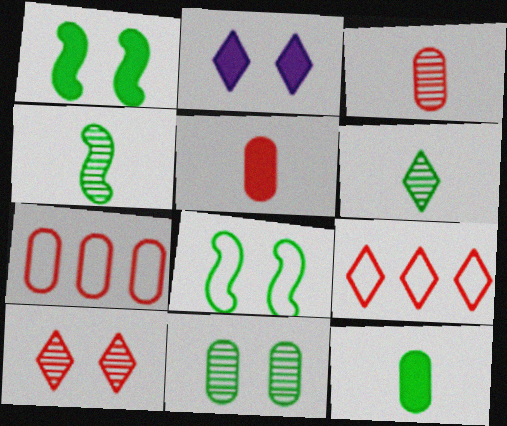[[2, 4, 7], 
[2, 6, 9]]